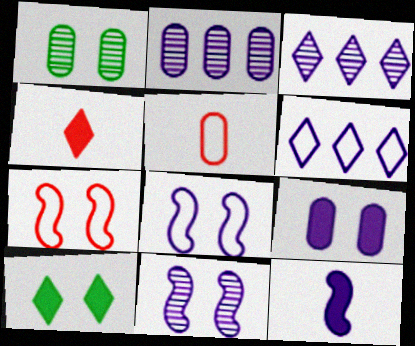[]